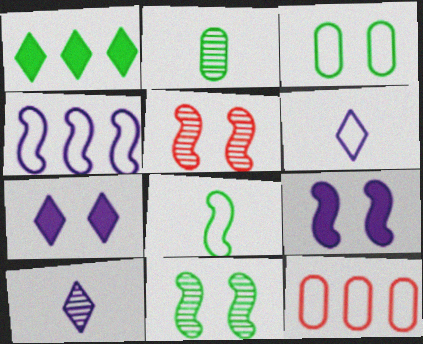[[3, 5, 7]]